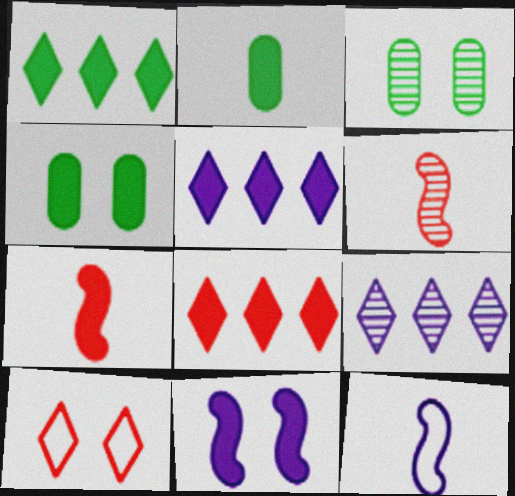[[1, 5, 8], 
[2, 8, 11], 
[3, 6, 9], 
[3, 8, 12], 
[3, 10, 11], 
[4, 5, 7]]